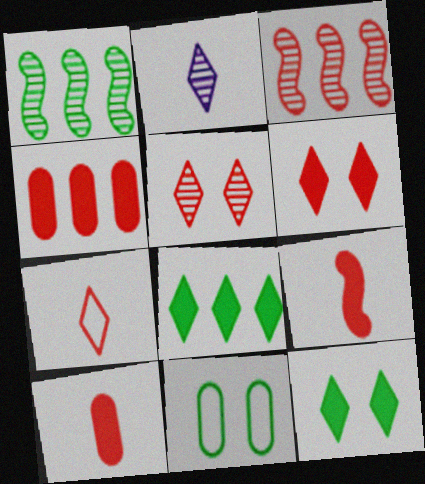[[4, 6, 9]]